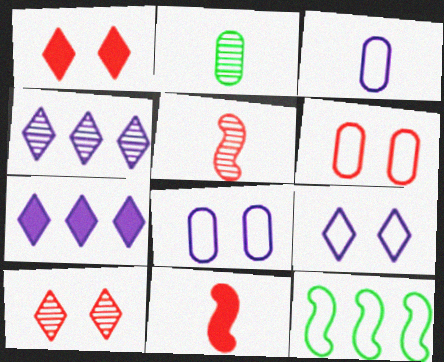[]